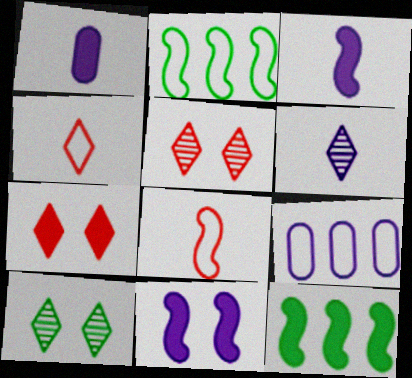[[1, 2, 5], 
[1, 7, 12], 
[6, 9, 11]]